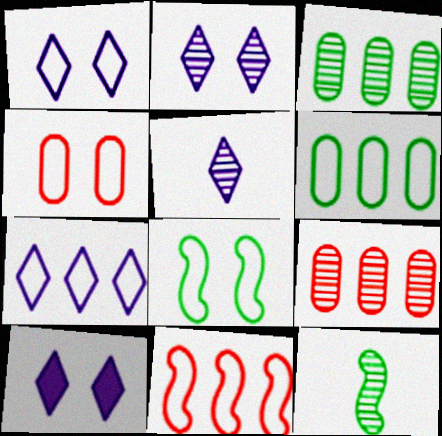[[1, 2, 10], 
[1, 4, 8], 
[2, 9, 12], 
[5, 7, 10], 
[6, 7, 11]]